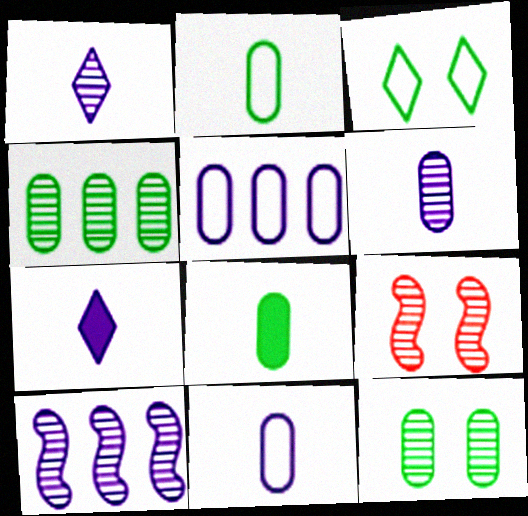[[1, 4, 9]]